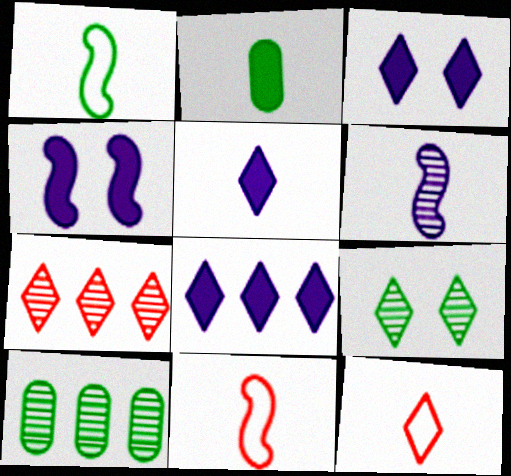[[2, 6, 12], 
[3, 5, 8], 
[3, 10, 11], 
[4, 10, 12], 
[8, 9, 12]]